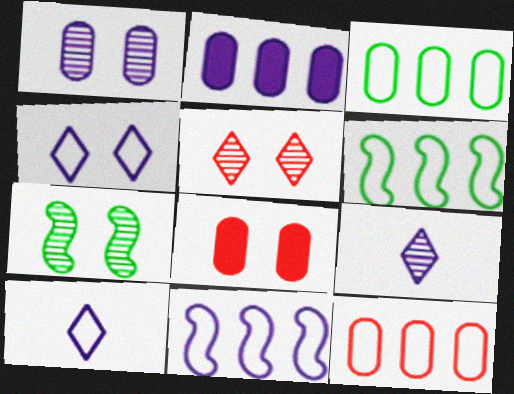[[1, 5, 7], 
[4, 7, 8], 
[6, 8, 9]]